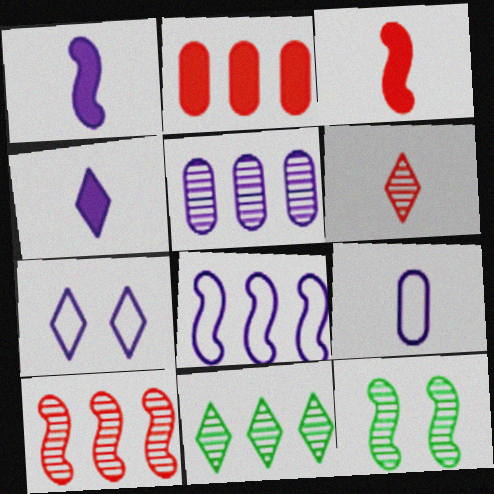[[1, 5, 7], 
[2, 8, 11], 
[3, 8, 12], 
[5, 6, 12], 
[5, 10, 11], 
[7, 8, 9]]